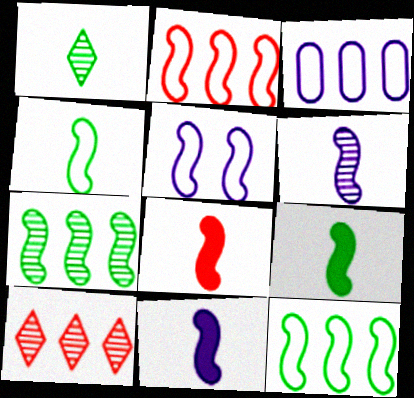[[2, 4, 5], 
[4, 6, 8], 
[5, 7, 8], 
[8, 9, 11]]